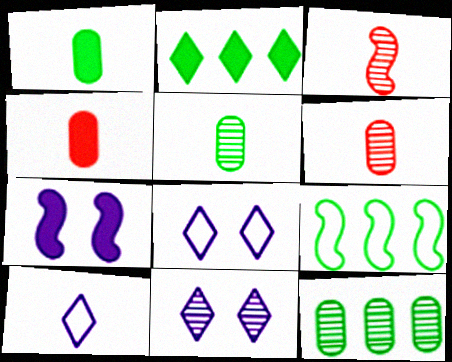[[1, 3, 10], 
[2, 4, 7], 
[2, 9, 12], 
[3, 7, 9], 
[3, 11, 12], 
[4, 9, 11]]